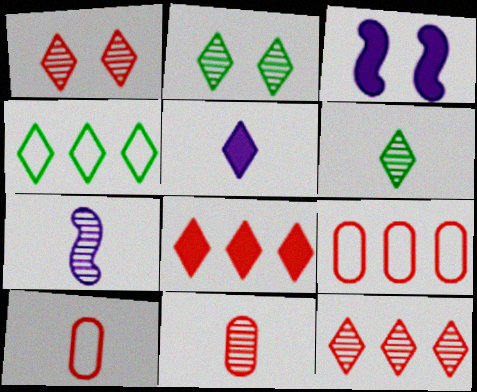[[1, 4, 5], 
[3, 4, 11], 
[3, 6, 9], 
[6, 7, 11]]